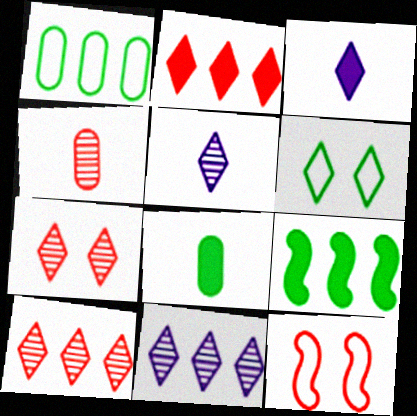[[2, 4, 12], 
[2, 5, 6], 
[3, 6, 10], 
[8, 11, 12]]